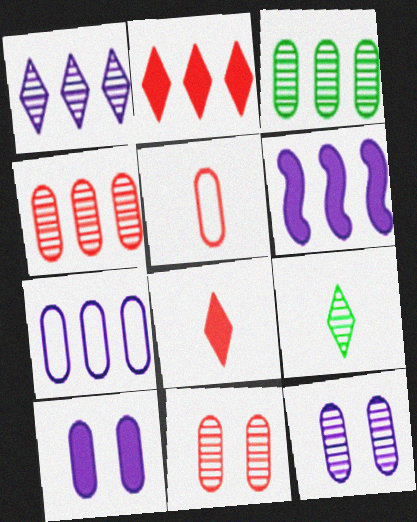[[1, 6, 7], 
[3, 5, 10]]